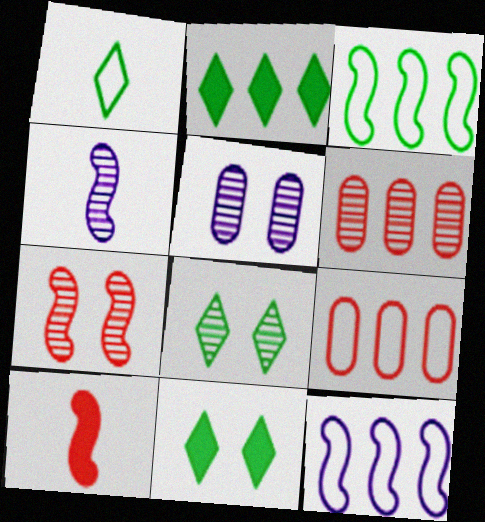[[1, 2, 8], 
[2, 6, 12], 
[4, 6, 8], 
[4, 9, 11], 
[5, 7, 8]]